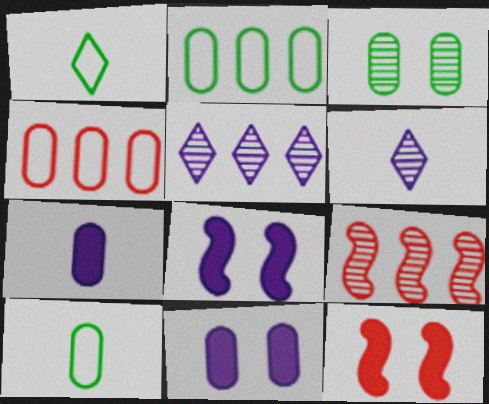[[1, 9, 11], 
[2, 6, 12], 
[3, 4, 7], 
[3, 6, 9], 
[5, 10, 12]]